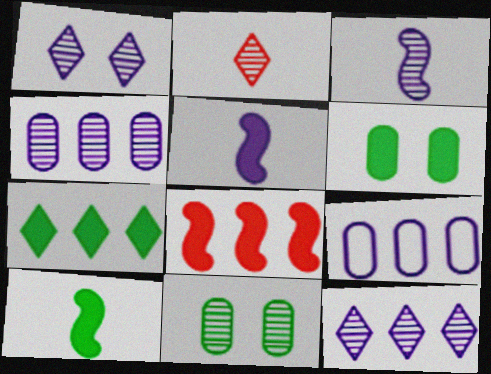[[1, 3, 4], 
[1, 5, 9], 
[6, 7, 10]]